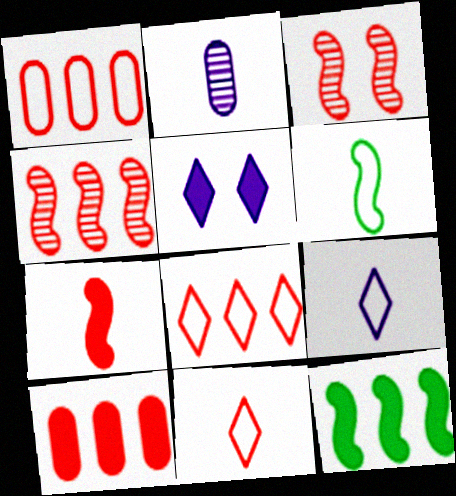[[3, 10, 11], 
[4, 8, 10]]